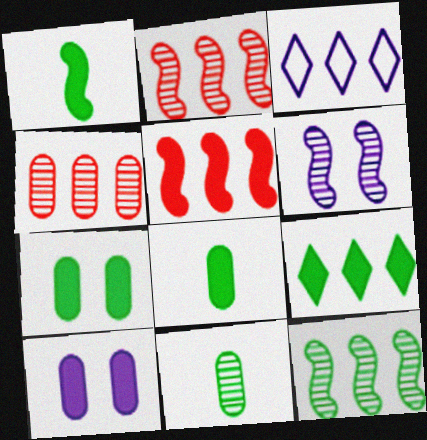[[1, 7, 9]]